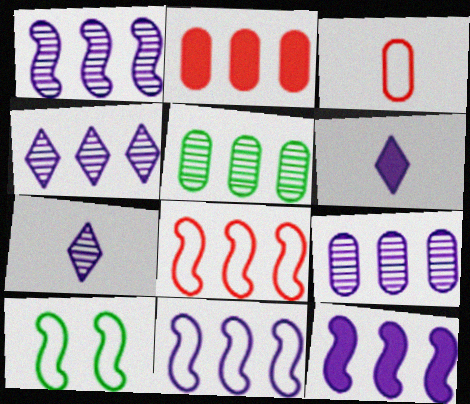[[1, 4, 9], 
[1, 11, 12], 
[2, 7, 10]]